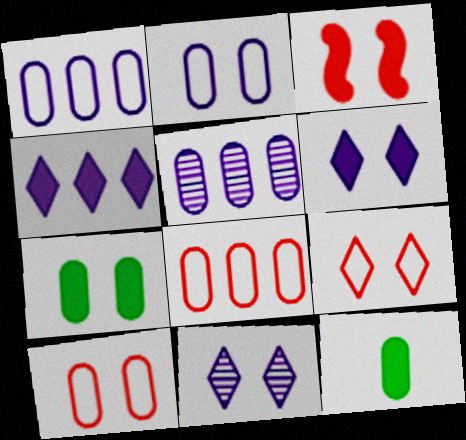[[3, 4, 12], 
[3, 6, 7], 
[5, 10, 12]]